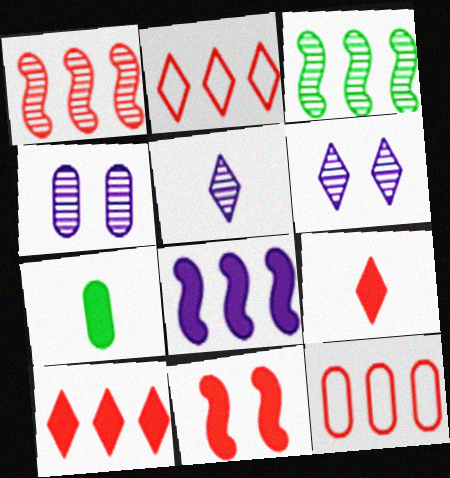[[1, 10, 12], 
[4, 7, 12]]